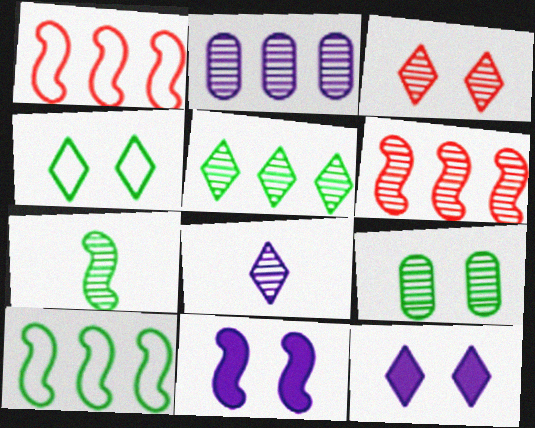[[1, 7, 11], 
[2, 3, 7], 
[2, 5, 6], 
[3, 4, 12], 
[3, 5, 8], 
[5, 7, 9], 
[6, 8, 9]]